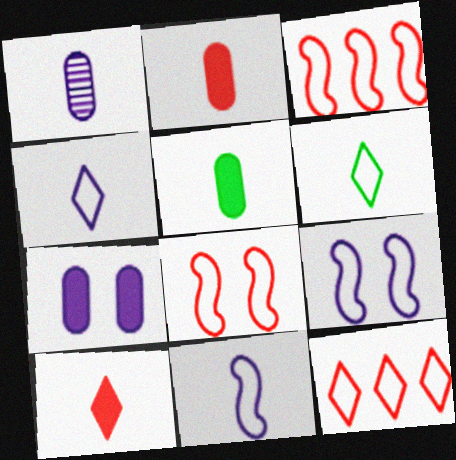[]